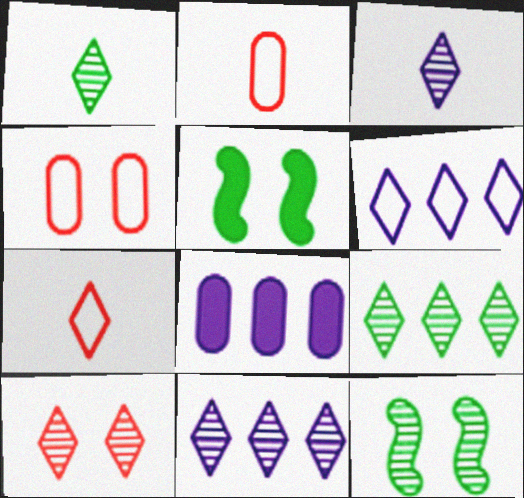[[1, 10, 11], 
[2, 5, 11], 
[3, 9, 10], 
[7, 8, 12]]